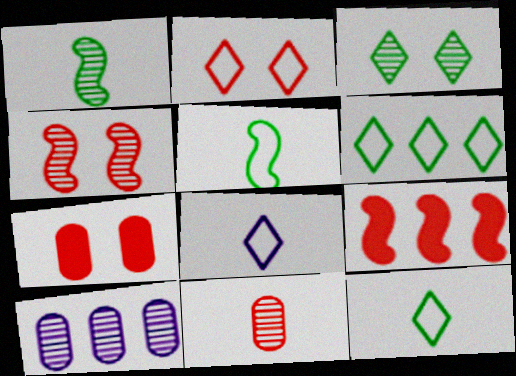[[2, 4, 7], 
[2, 6, 8], 
[2, 9, 11], 
[6, 9, 10]]